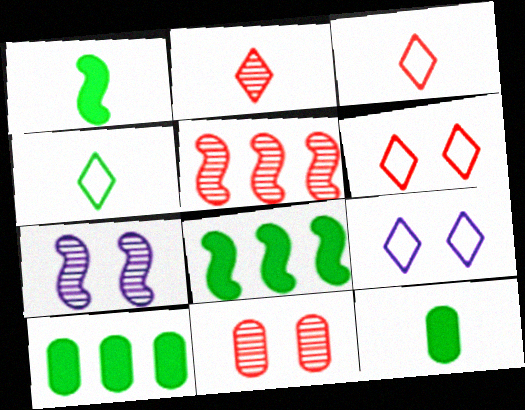[[2, 5, 11], 
[3, 7, 10], 
[5, 9, 12]]